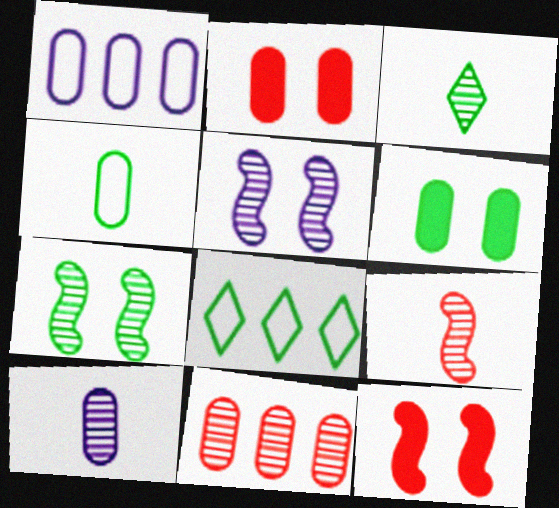[[1, 3, 12], 
[3, 5, 11], 
[3, 9, 10], 
[8, 10, 12]]